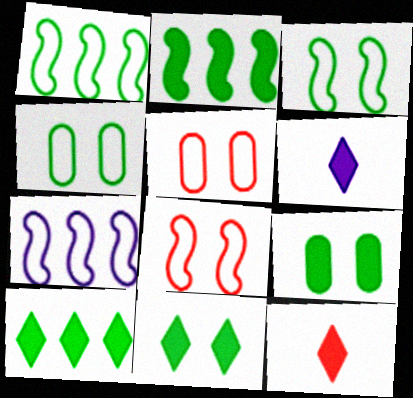[]